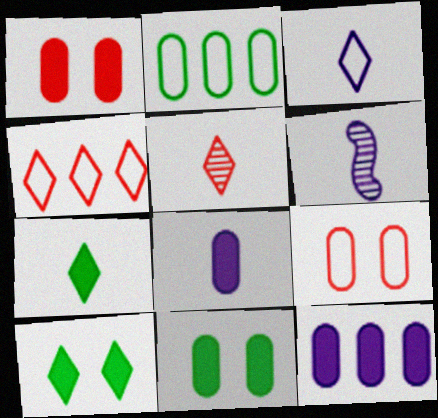[[3, 5, 7], 
[3, 6, 8], 
[4, 6, 11]]